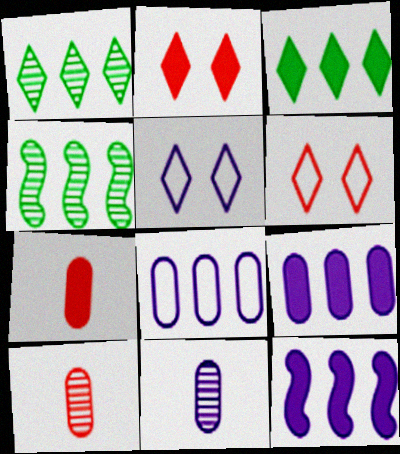[[4, 5, 7], 
[5, 11, 12]]